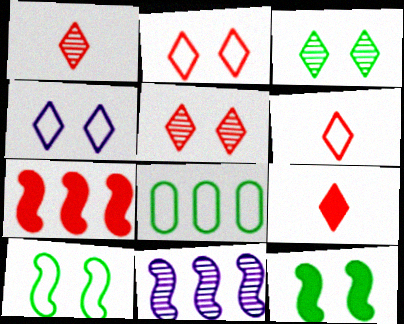[[1, 6, 9]]